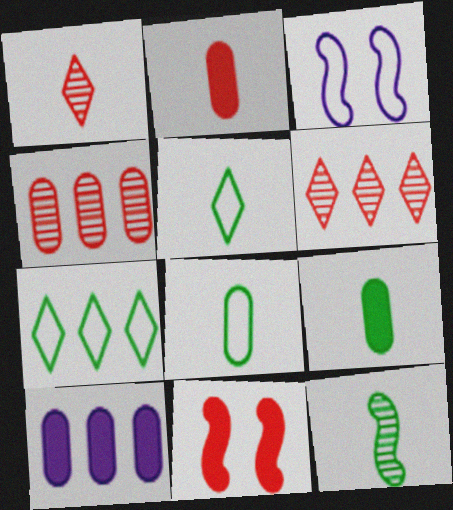[[3, 6, 9], 
[5, 9, 12]]